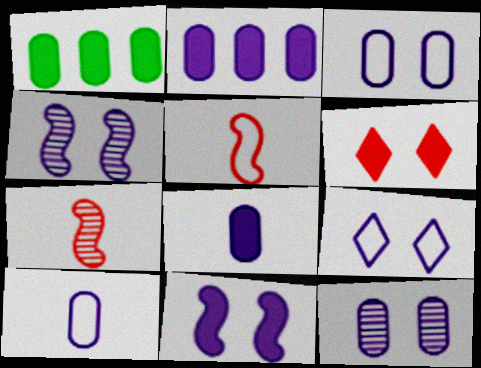[[1, 7, 9], 
[2, 10, 12], 
[9, 11, 12]]